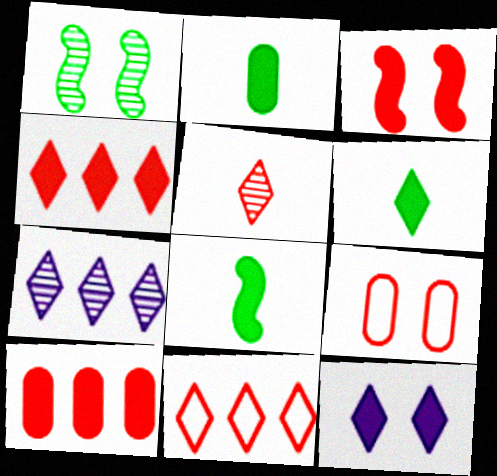[[1, 9, 12], 
[2, 6, 8], 
[4, 6, 12], 
[7, 8, 9], 
[8, 10, 12]]